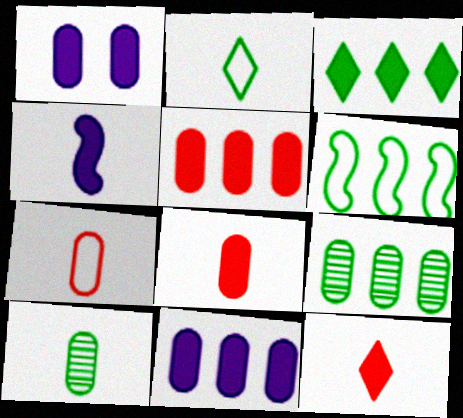[[1, 7, 9], 
[3, 6, 9]]